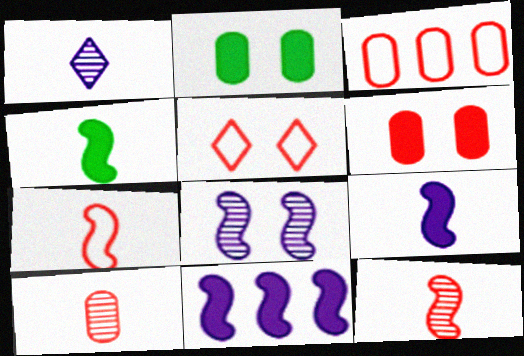[[2, 5, 8], 
[3, 5, 7], 
[3, 6, 10]]